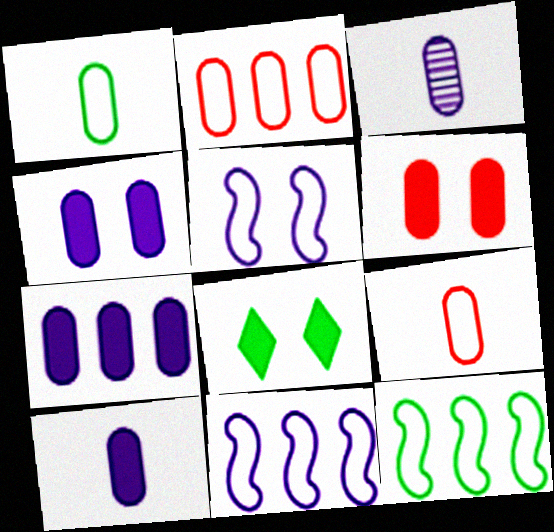[[4, 7, 10]]